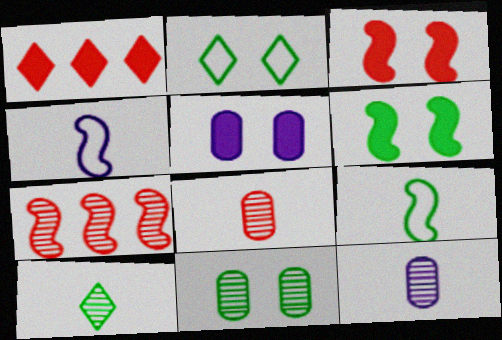[[1, 4, 11], 
[2, 6, 11], 
[4, 6, 7]]